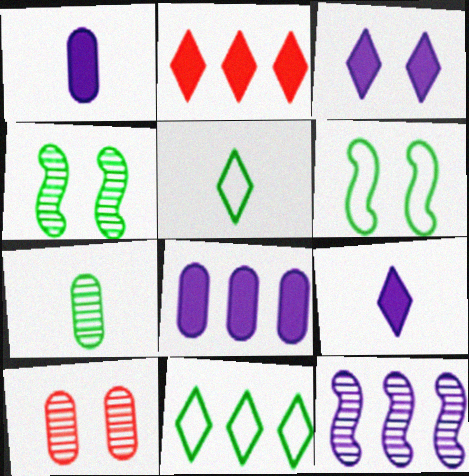[[3, 6, 10]]